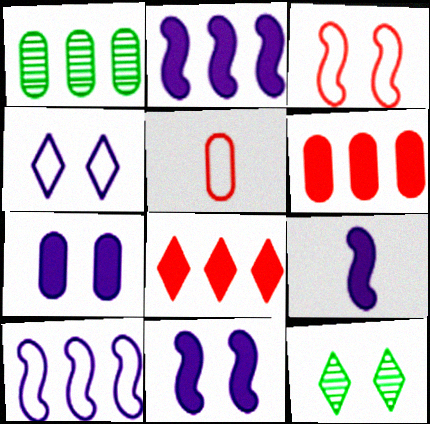[[1, 5, 7], 
[1, 8, 10], 
[2, 5, 12], 
[2, 9, 11], 
[3, 7, 12]]